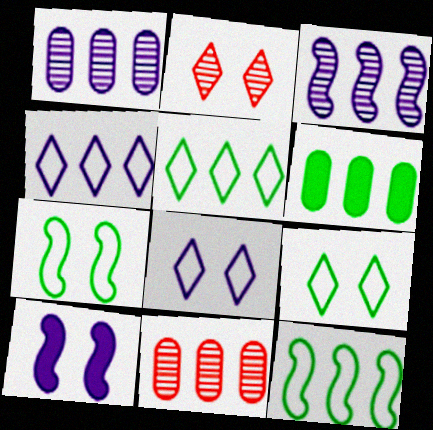[]